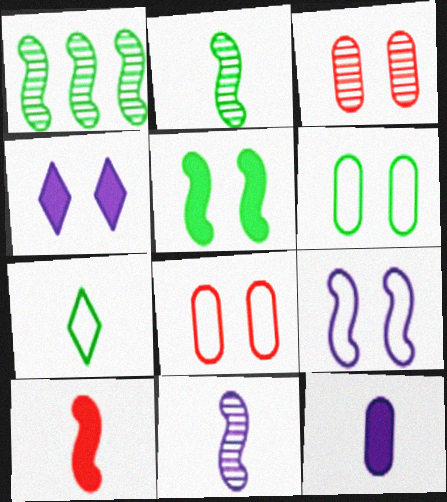[[1, 9, 10]]